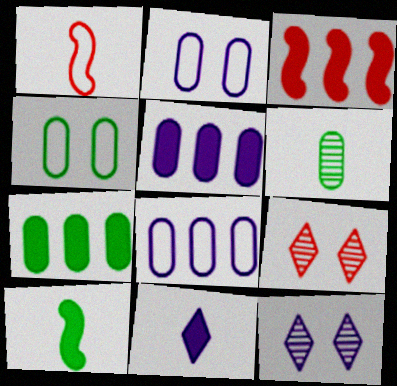[[1, 6, 11], 
[1, 7, 12], 
[4, 6, 7], 
[8, 9, 10]]